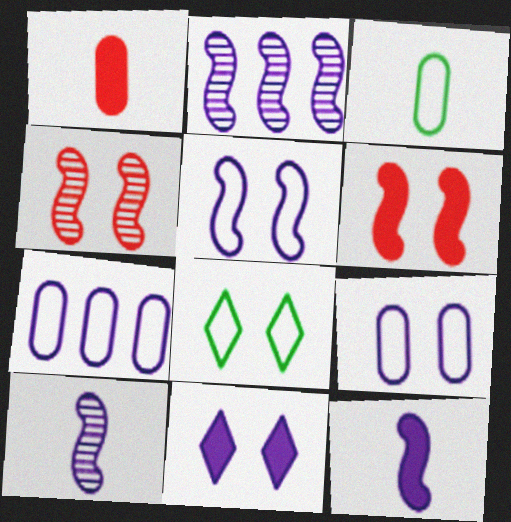[[1, 2, 8], 
[2, 5, 12], 
[7, 10, 11]]